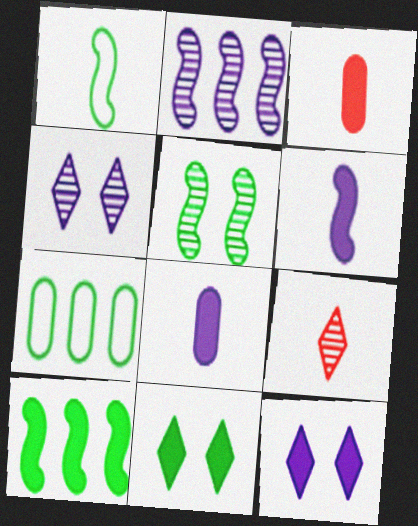[[1, 5, 10], 
[1, 8, 9], 
[3, 10, 12]]